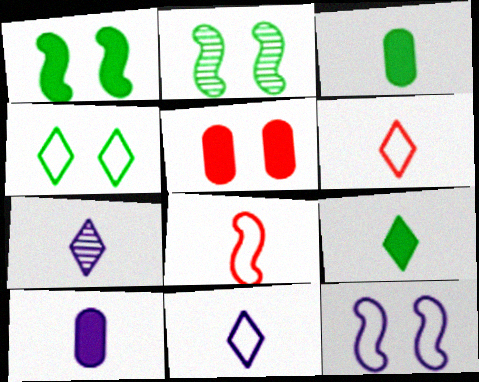[[3, 7, 8], 
[6, 7, 9]]